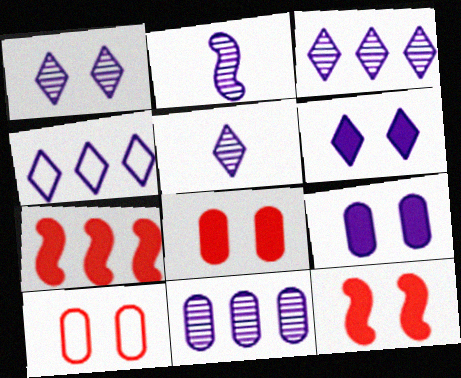[[1, 2, 11], 
[1, 3, 5], 
[2, 4, 9], 
[4, 5, 6]]